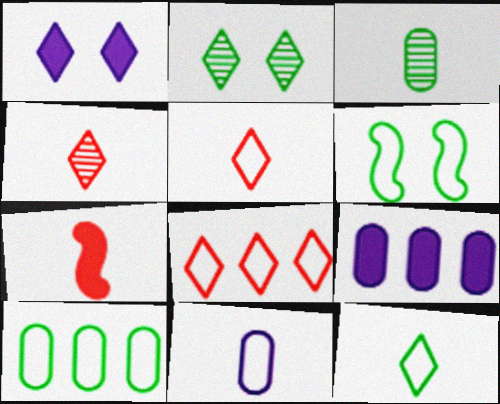[[4, 6, 9], 
[6, 8, 11], 
[6, 10, 12]]